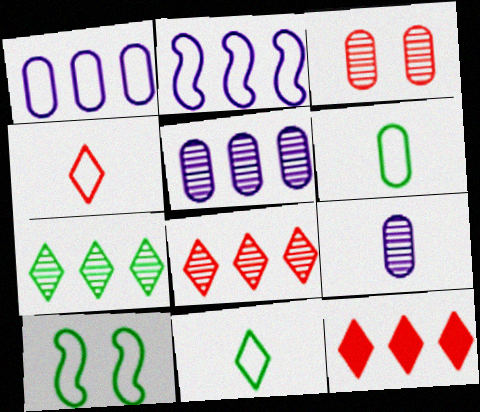[[1, 4, 10], 
[9, 10, 12]]